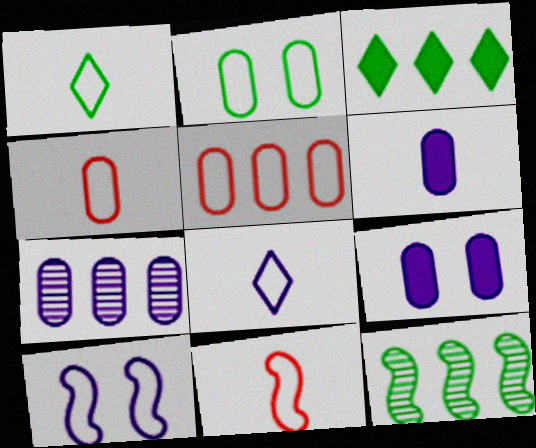[[1, 5, 10]]